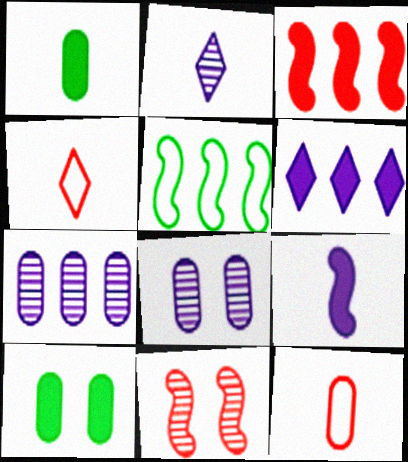[[5, 9, 11], 
[7, 10, 12]]